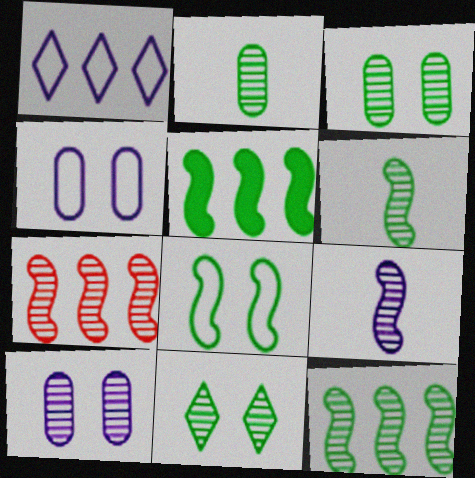[[2, 11, 12], 
[5, 6, 8]]